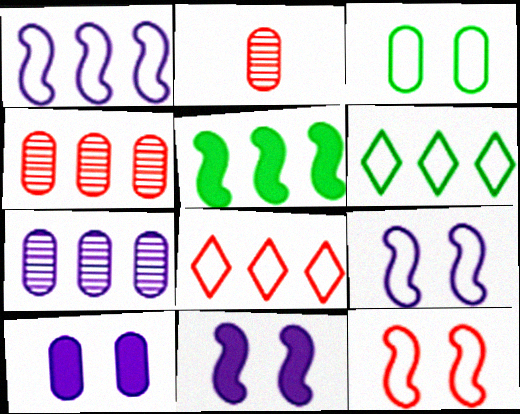[[2, 6, 11], 
[5, 7, 8]]